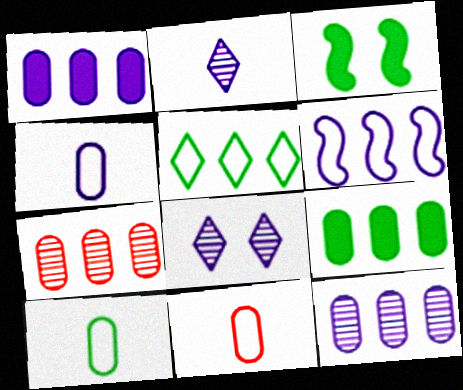[[4, 10, 11]]